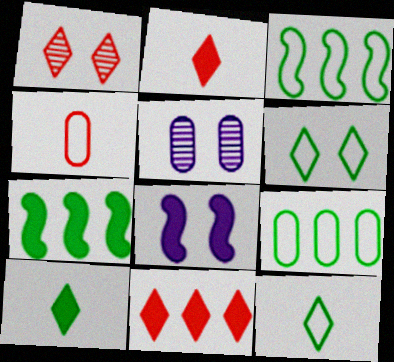[[2, 3, 5]]